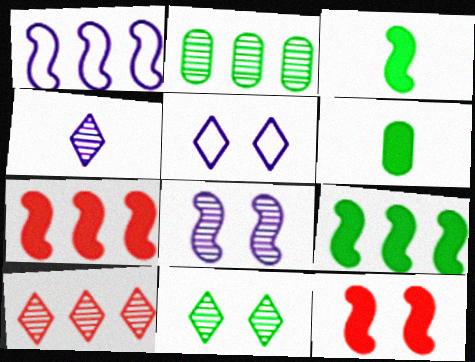[[4, 10, 11]]